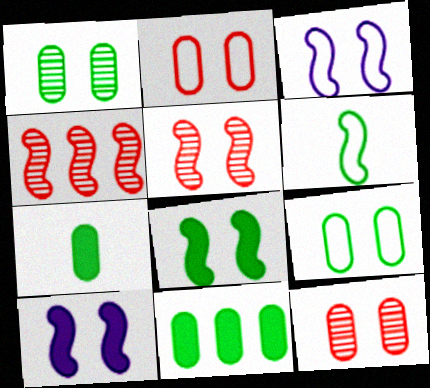[[3, 5, 8], 
[4, 6, 10]]